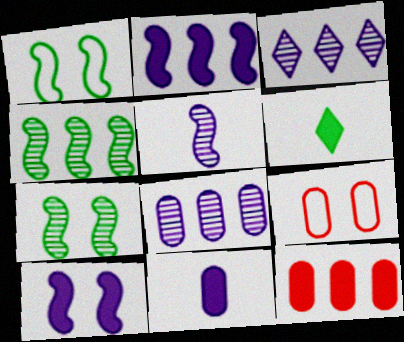[[6, 10, 12]]